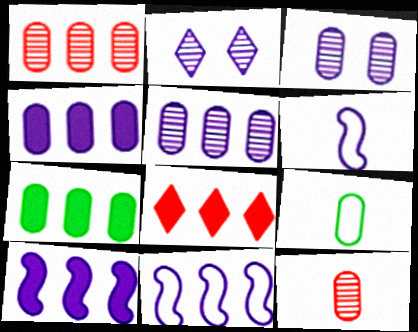[[2, 4, 6], 
[7, 8, 10]]